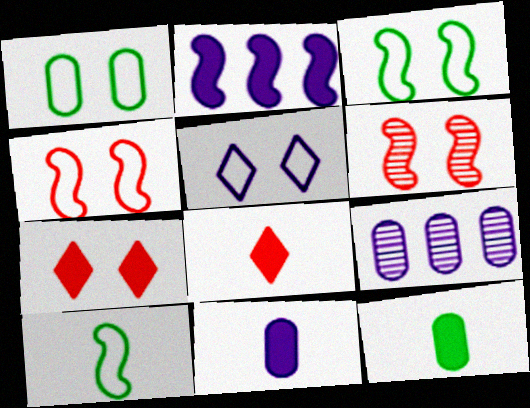[[1, 4, 5], 
[2, 6, 10], 
[2, 7, 12], 
[3, 8, 9], 
[7, 9, 10]]